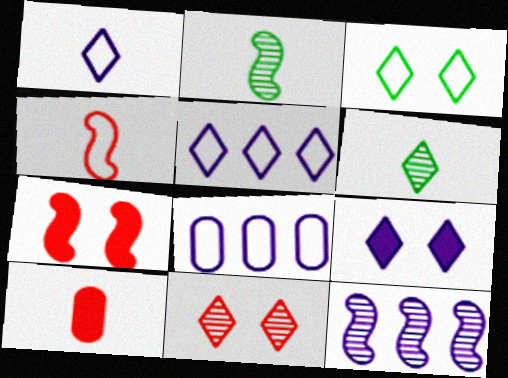[[1, 2, 10], 
[3, 4, 8], 
[3, 9, 11], 
[3, 10, 12], 
[6, 7, 8]]